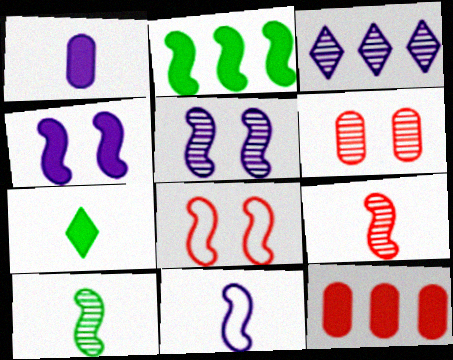[[3, 6, 10], 
[4, 7, 12]]